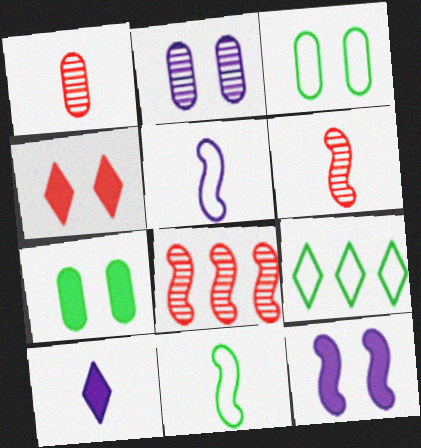[[1, 9, 12], 
[1, 10, 11], 
[3, 8, 10], 
[3, 9, 11], 
[4, 7, 12], 
[8, 11, 12]]